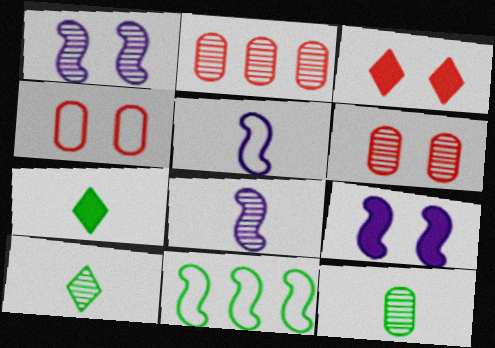[[1, 2, 10]]